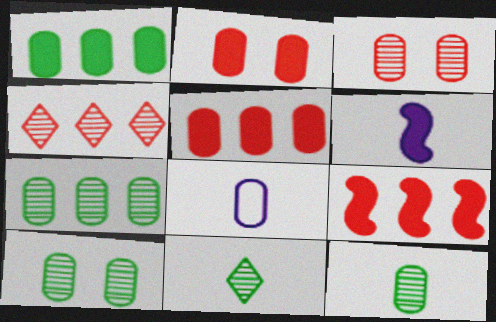[[1, 3, 8], 
[2, 7, 8], 
[5, 8, 10], 
[7, 10, 12]]